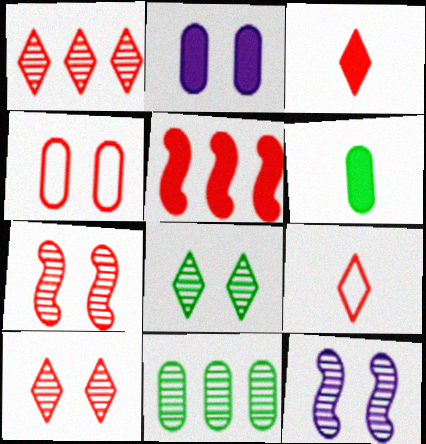[]